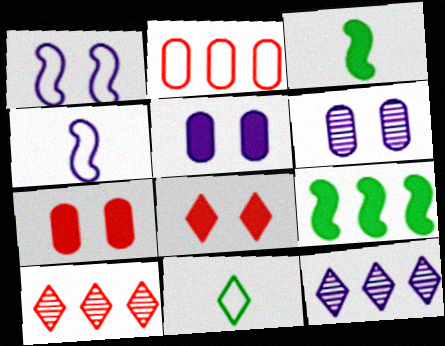[[1, 2, 11], 
[2, 9, 12], 
[4, 5, 12], 
[8, 11, 12]]